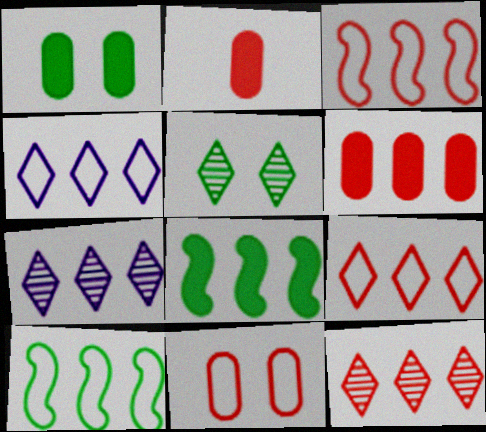[[3, 6, 12], 
[6, 7, 10]]